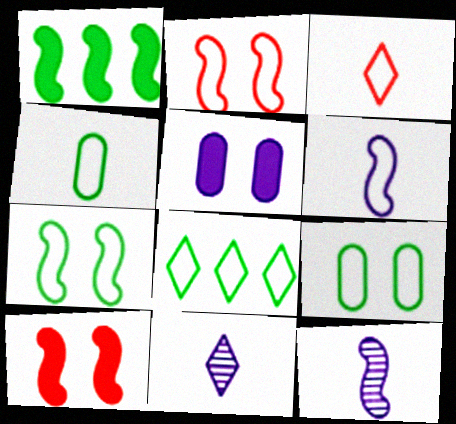[[1, 2, 12], 
[3, 4, 6], 
[4, 7, 8]]